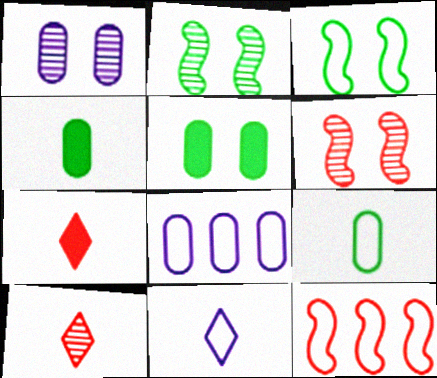[[2, 7, 8]]